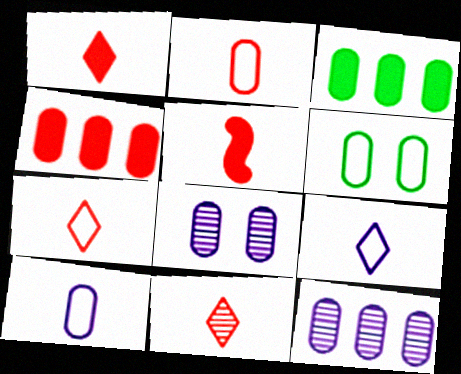[[1, 7, 11], 
[2, 3, 8], 
[2, 5, 11]]